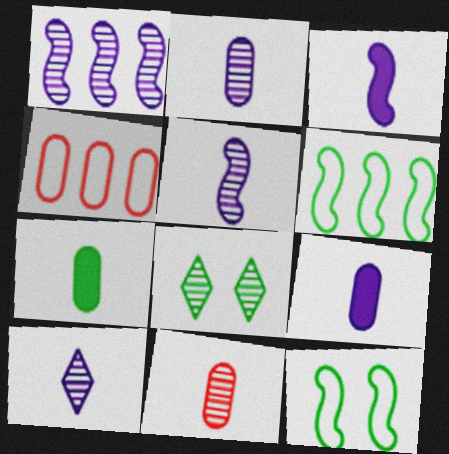[[1, 8, 11], 
[2, 5, 10], 
[3, 4, 8], 
[6, 7, 8]]